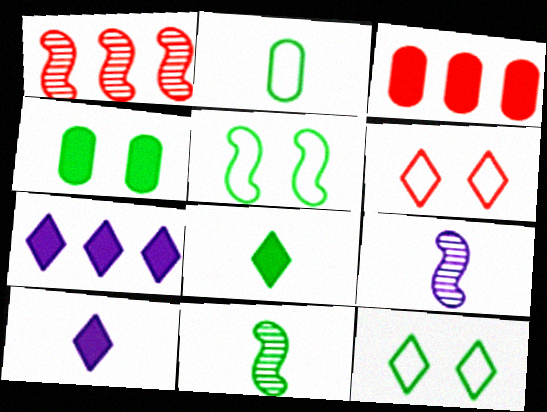[[2, 8, 11], 
[3, 9, 12]]